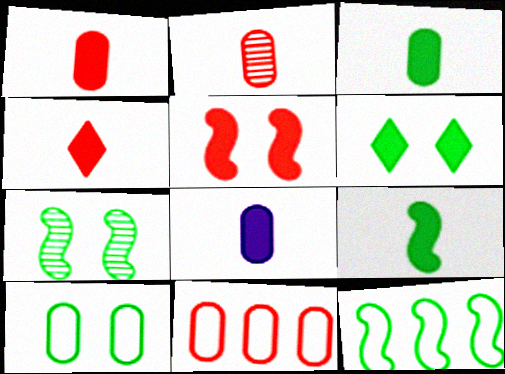[[1, 3, 8], 
[4, 8, 9], 
[6, 7, 10], 
[7, 9, 12]]